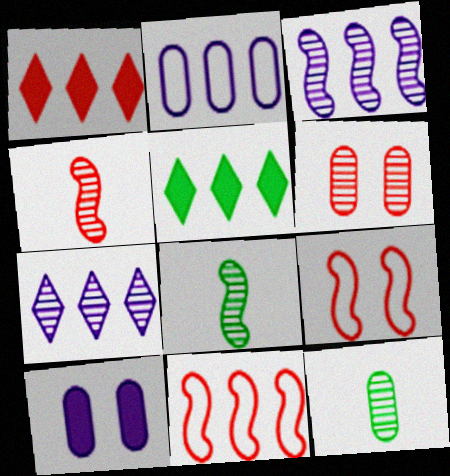[[6, 7, 8]]